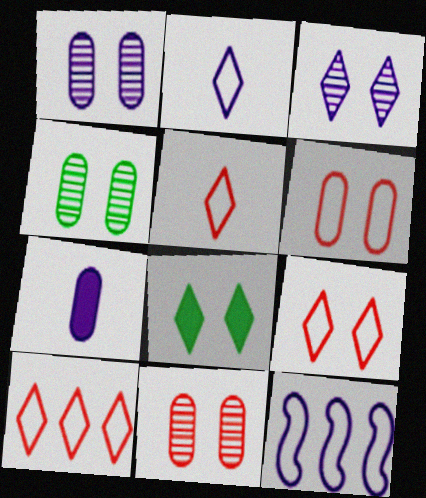[[1, 4, 11], 
[3, 7, 12], 
[3, 8, 9], 
[5, 9, 10]]